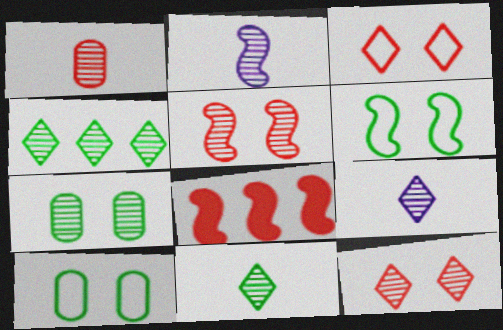[[1, 2, 11], 
[1, 3, 8], 
[2, 6, 8], 
[4, 9, 12], 
[8, 9, 10]]